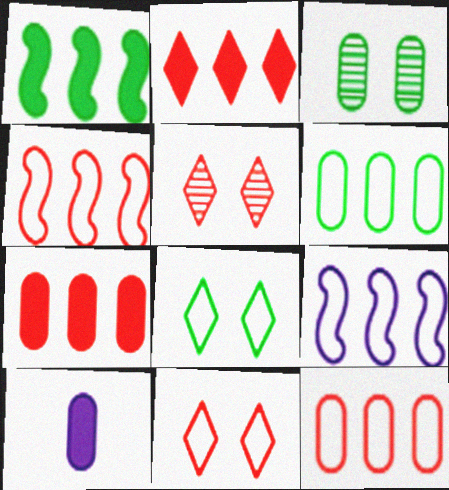[[3, 10, 12]]